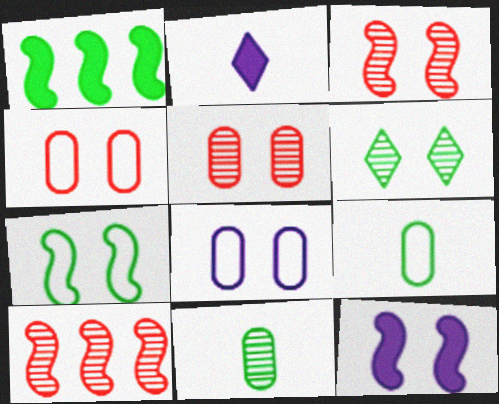[[1, 6, 9], 
[3, 7, 12], 
[4, 6, 12]]